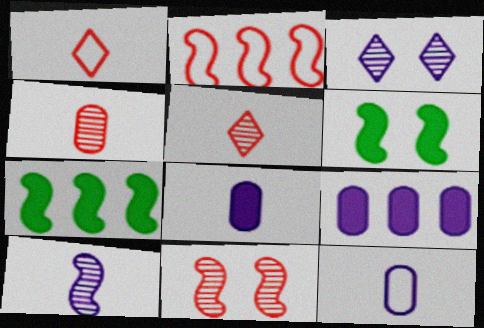[[2, 6, 10]]